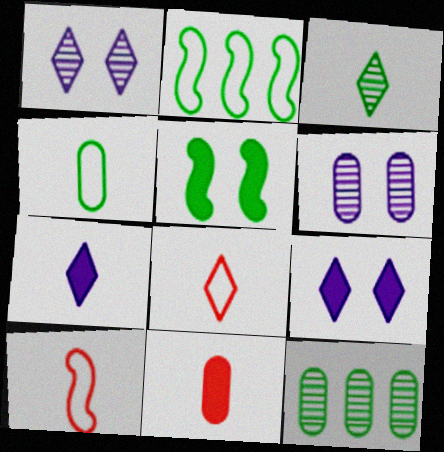[[1, 2, 11], 
[3, 7, 8], 
[9, 10, 12]]